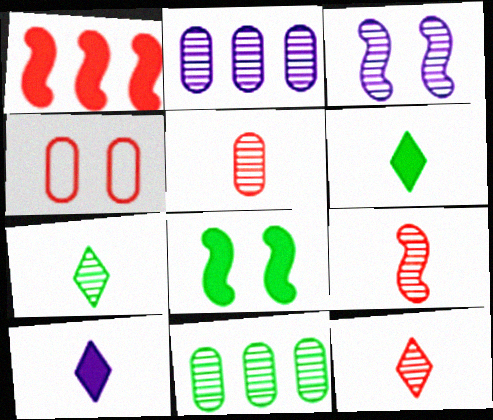[[1, 4, 12], 
[3, 11, 12], 
[5, 9, 12]]